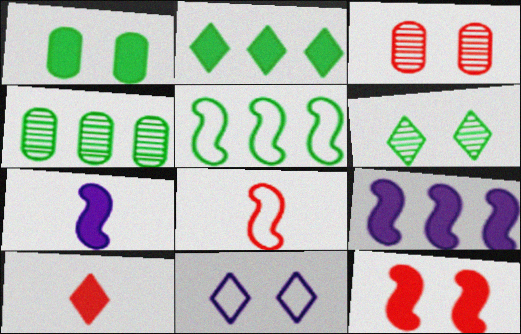[[1, 9, 10], 
[2, 4, 5]]